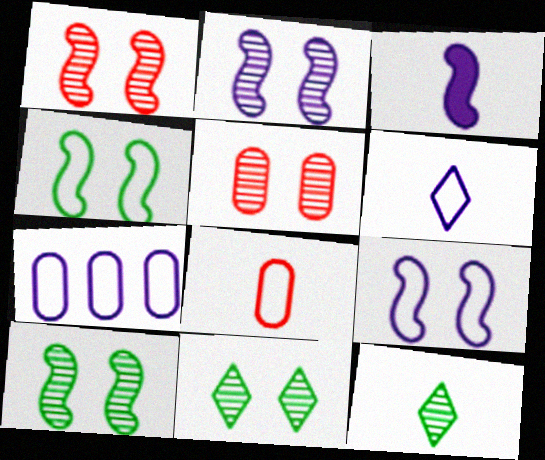[[1, 2, 10], 
[2, 5, 11], 
[3, 8, 12], 
[6, 7, 9]]